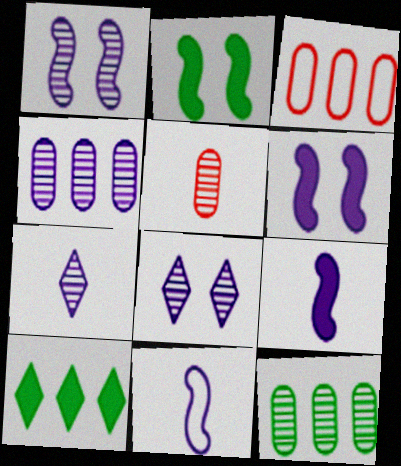[[1, 4, 7], 
[2, 3, 7]]